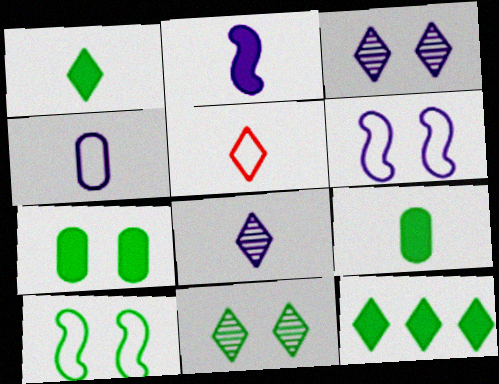[[1, 5, 8], 
[2, 4, 8], 
[3, 5, 12], 
[7, 10, 11]]